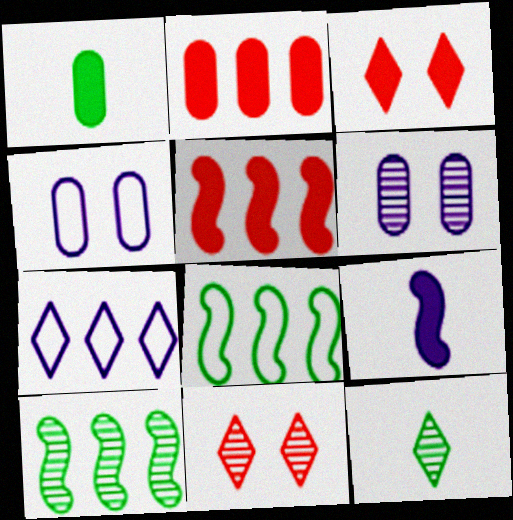[[2, 7, 10], 
[3, 7, 12], 
[4, 5, 12], 
[6, 7, 9]]